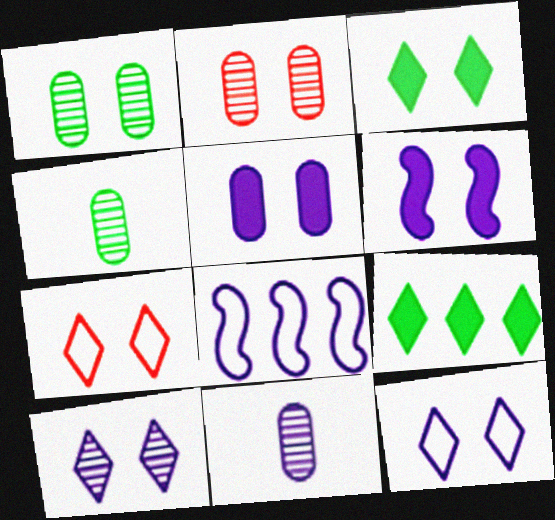[[1, 6, 7], 
[3, 7, 10]]